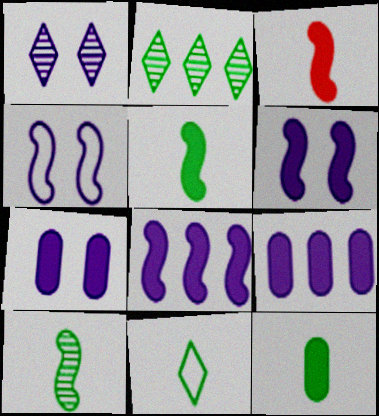[[1, 4, 7], 
[10, 11, 12]]